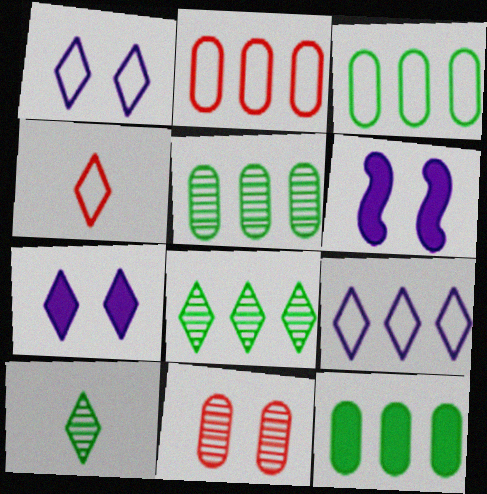[[2, 6, 10], 
[3, 5, 12], 
[4, 5, 6], 
[4, 7, 8]]